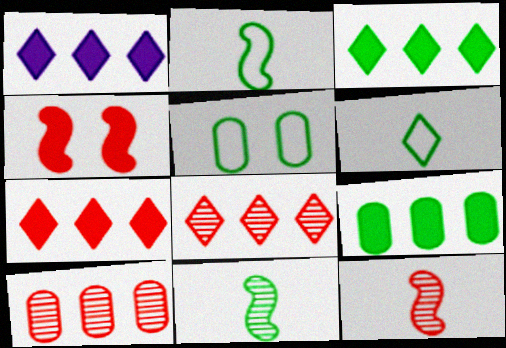[[1, 3, 7], 
[1, 5, 12], 
[3, 5, 11]]